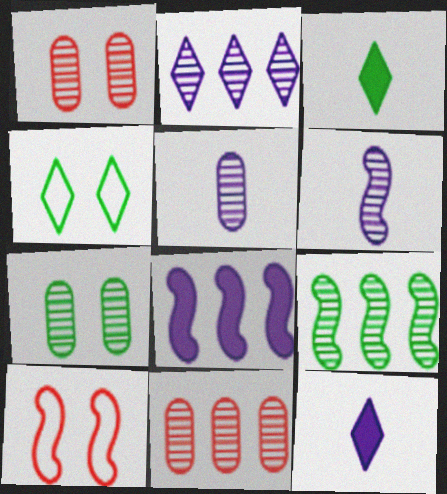[[2, 9, 11], 
[5, 7, 11]]